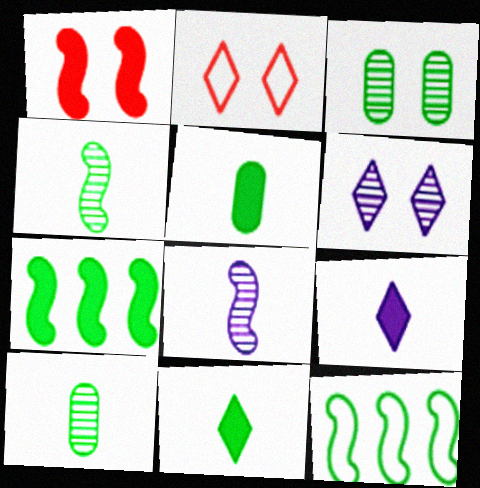[[1, 8, 12], 
[3, 11, 12]]